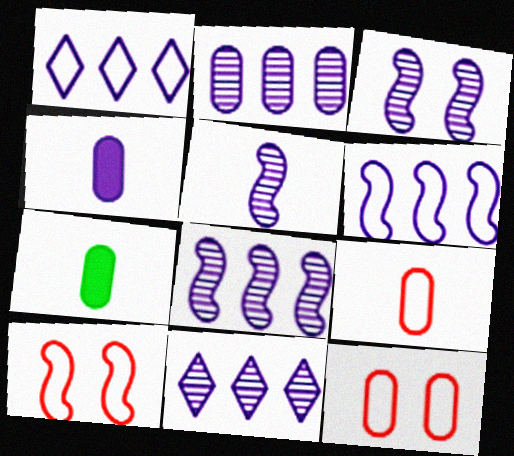[[1, 3, 4], 
[2, 7, 12], 
[2, 8, 11], 
[3, 5, 8], 
[7, 10, 11]]